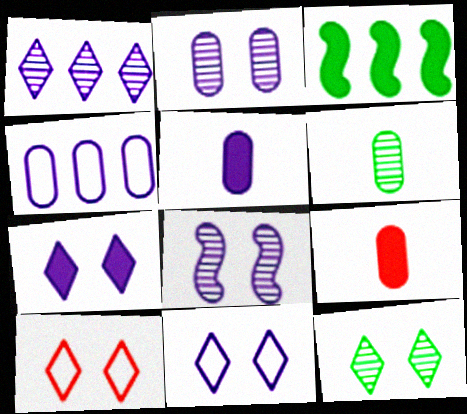[[2, 4, 5], 
[3, 7, 9], 
[7, 10, 12]]